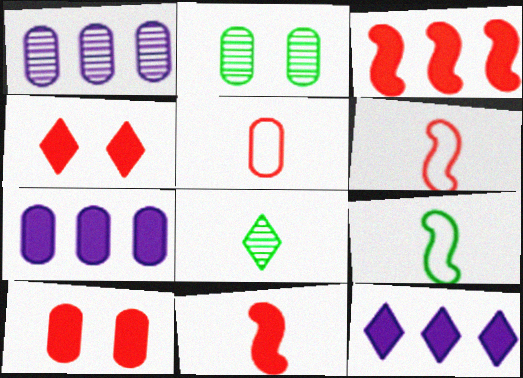[[1, 4, 9], 
[2, 5, 7], 
[2, 6, 12]]